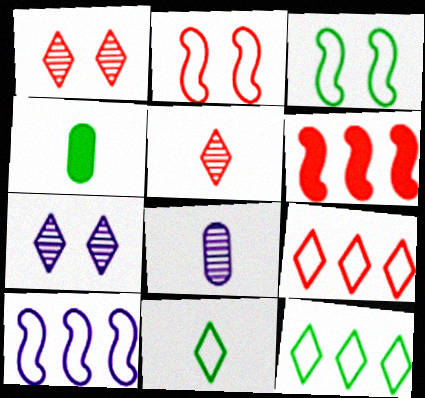[[1, 4, 10]]